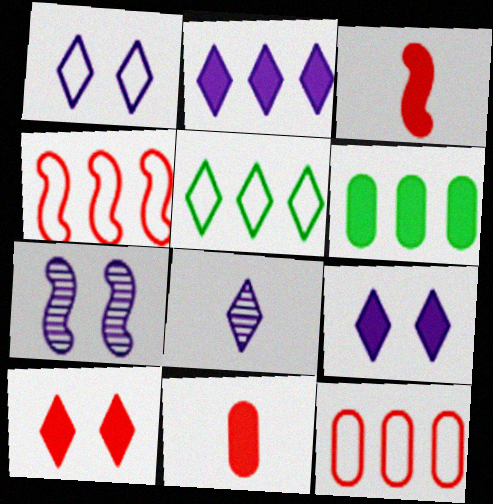[[1, 2, 8], 
[3, 6, 9], 
[5, 7, 11], 
[5, 8, 10]]